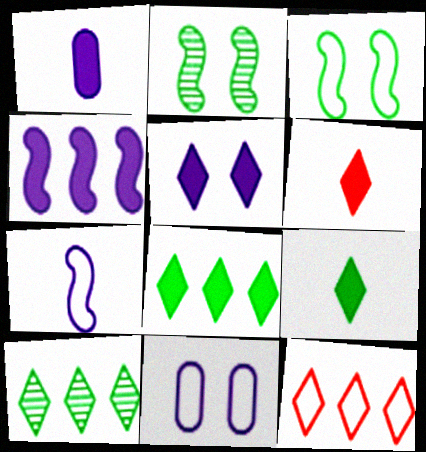[[1, 2, 12], 
[1, 4, 5], 
[5, 6, 8]]